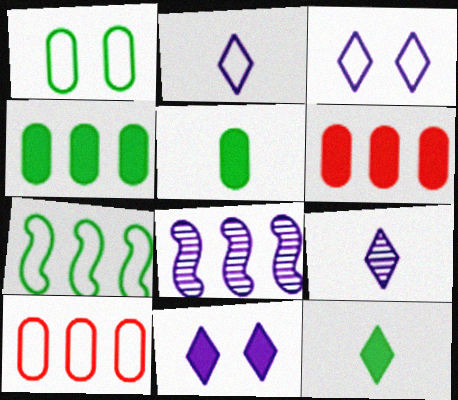[]